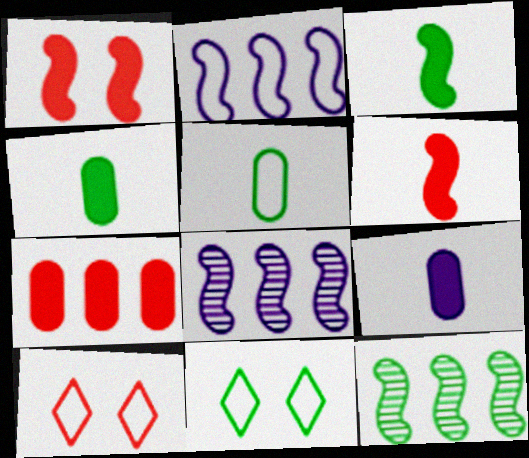[[2, 5, 10], 
[4, 8, 10], 
[4, 11, 12], 
[9, 10, 12]]